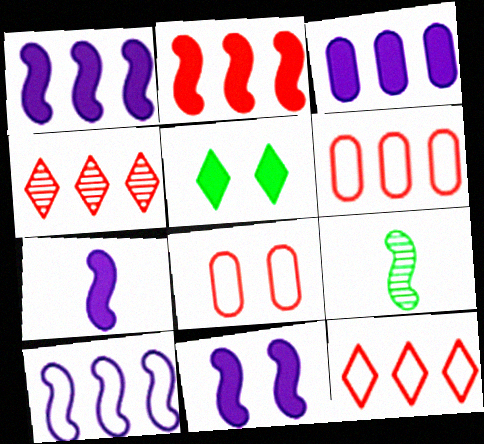[[1, 7, 11], 
[2, 4, 6]]